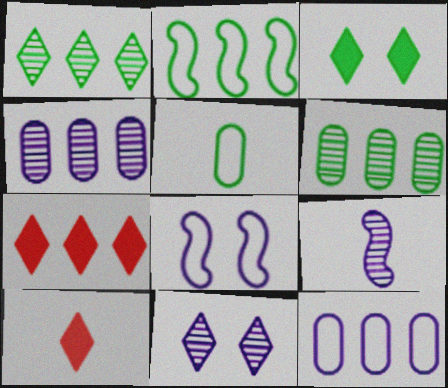[[2, 4, 7], 
[4, 9, 11], 
[5, 9, 10], 
[6, 8, 10]]